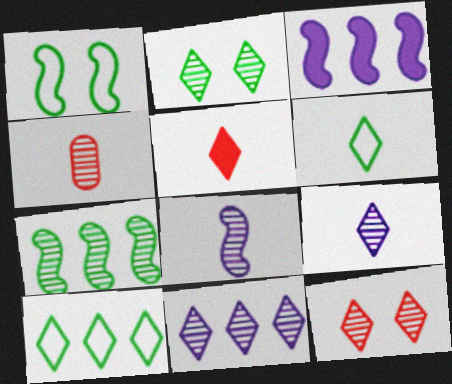[[5, 6, 9]]